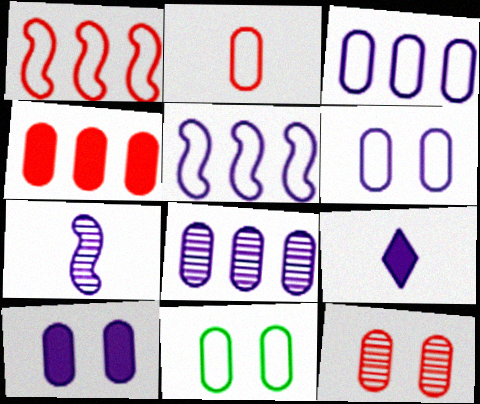[[2, 3, 11], 
[2, 4, 12], 
[10, 11, 12]]